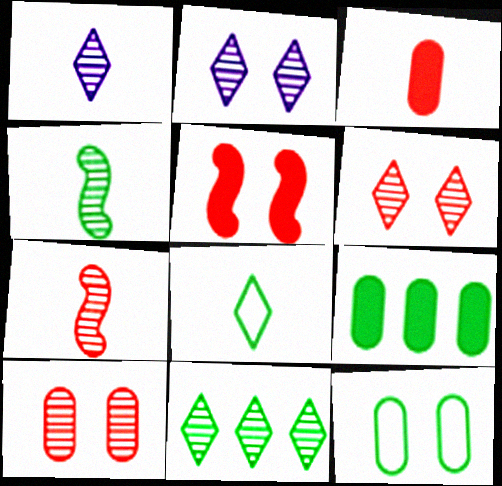[[1, 6, 11], 
[2, 5, 12]]